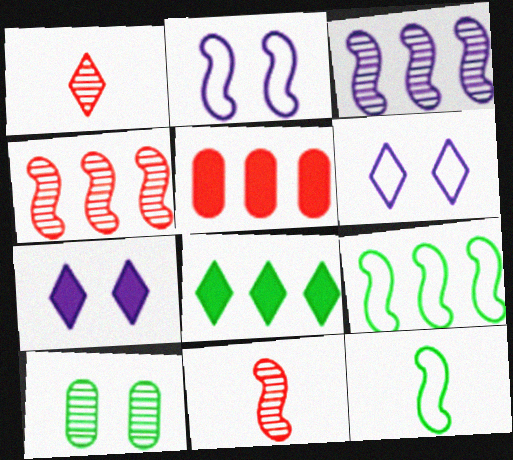[[1, 3, 10], 
[1, 6, 8], 
[8, 10, 12]]